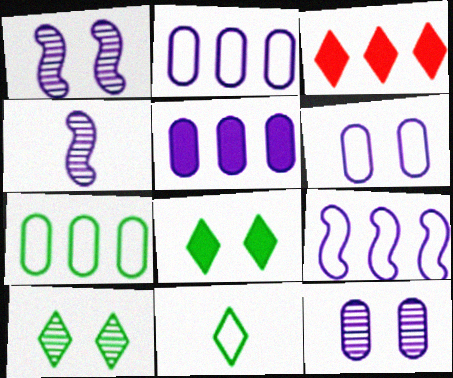[]